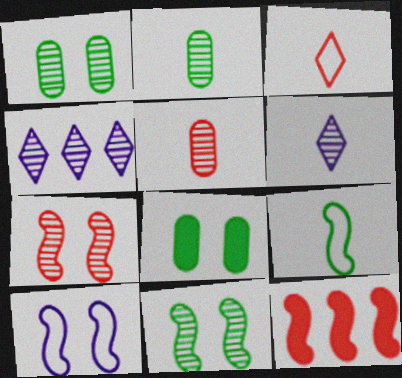[[2, 4, 7], 
[4, 5, 11]]